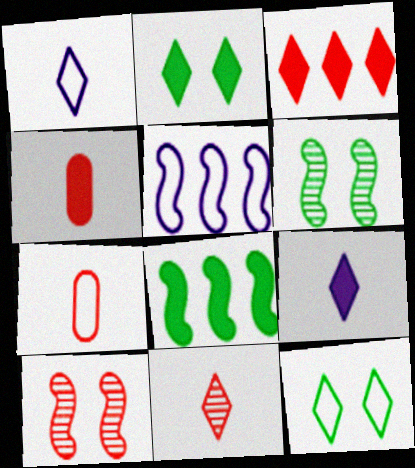[[2, 3, 9], 
[3, 7, 10], 
[5, 7, 12]]